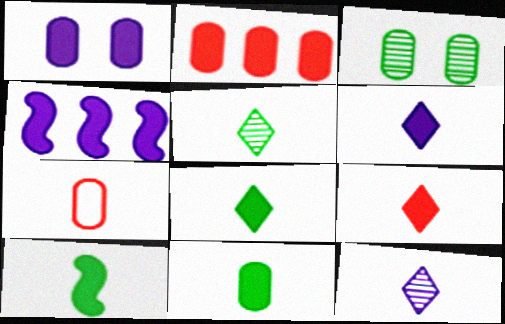[[1, 2, 11], 
[1, 4, 6], 
[6, 8, 9], 
[7, 10, 12], 
[8, 10, 11]]